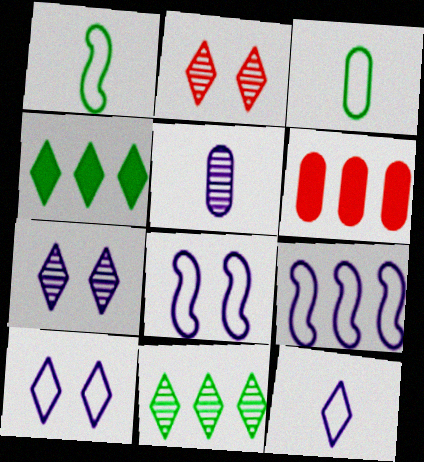[[1, 6, 7], 
[2, 4, 12], 
[6, 9, 11]]